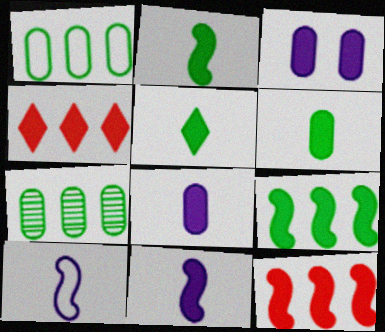[[2, 3, 4], 
[2, 5, 6], 
[3, 5, 12]]